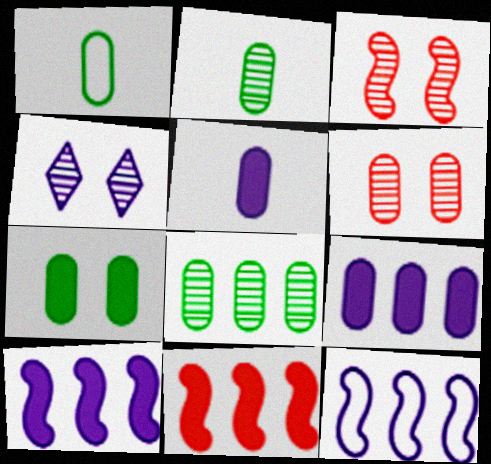[[1, 4, 11], 
[1, 6, 9], 
[1, 7, 8], 
[4, 5, 12]]